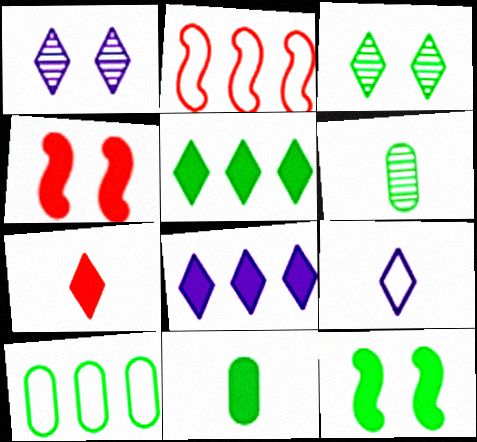[[1, 2, 11], 
[1, 8, 9], 
[4, 8, 11], 
[5, 11, 12]]